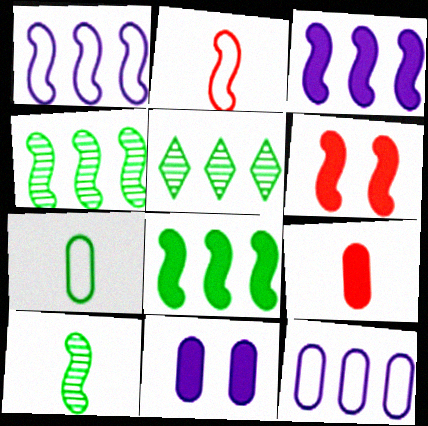[[1, 6, 10], 
[2, 5, 11]]